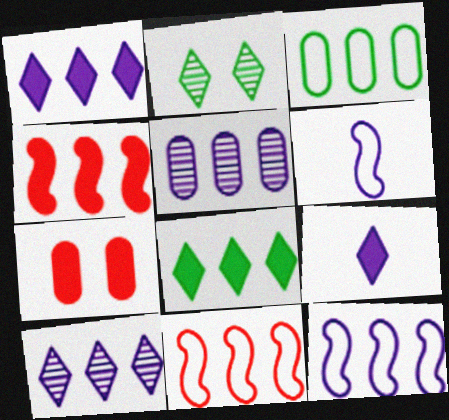[[1, 5, 12], 
[3, 4, 10], 
[5, 8, 11]]